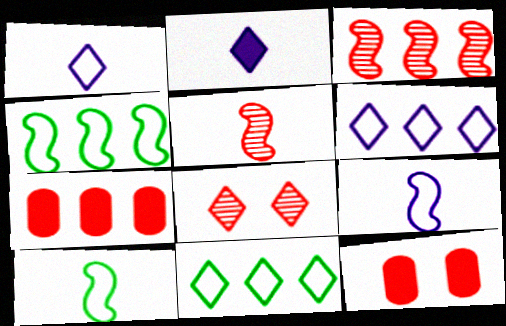[[2, 8, 11]]